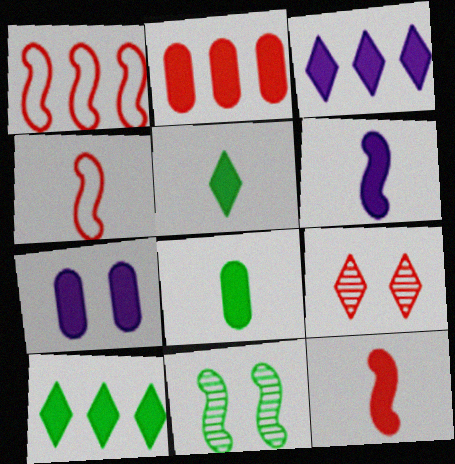[[1, 6, 11], 
[2, 4, 9], 
[2, 7, 8], 
[3, 6, 7], 
[7, 10, 12]]